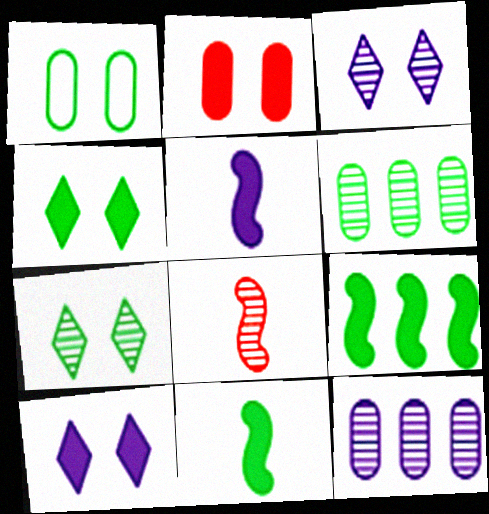[[3, 6, 8], 
[7, 8, 12]]